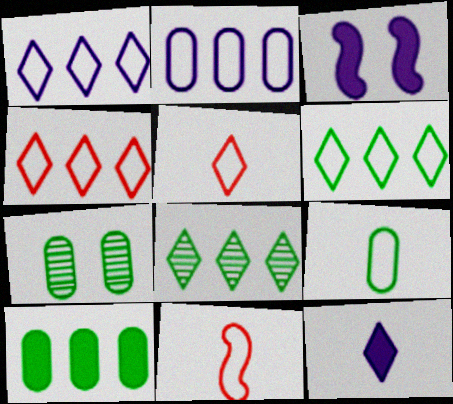[[1, 4, 6], 
[7, 9, 10]]